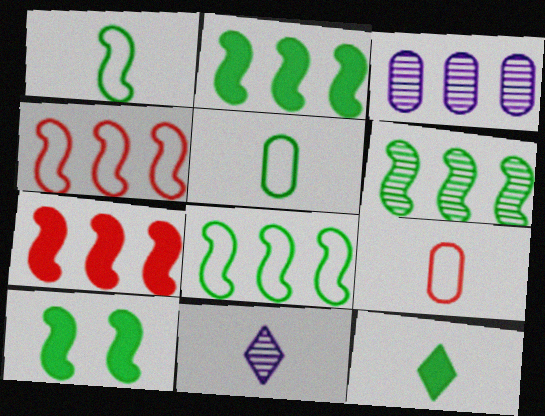[[1, 6, 10], 
[2, 6, 8]]